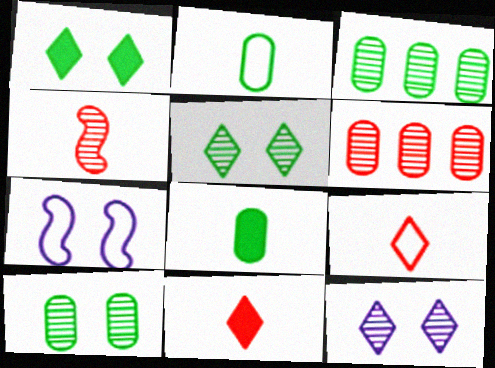[[3, 4, 12], 
[3, 7, 11]]